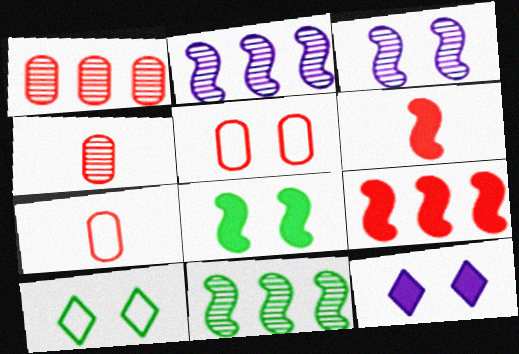[[7, 11, 12]]